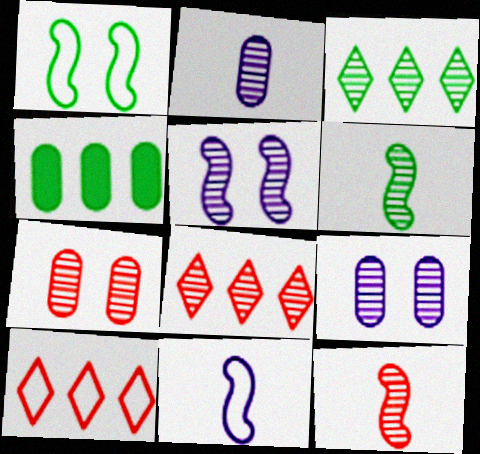[[3, 9, 12], 
[6, 8, 9], 
[7, 8, 12]]